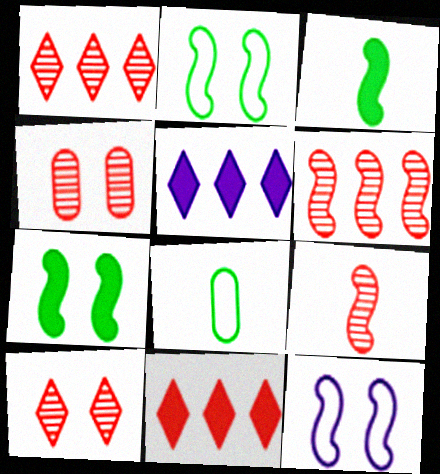[[1, 4, 9], 
[3, 6, 12]]